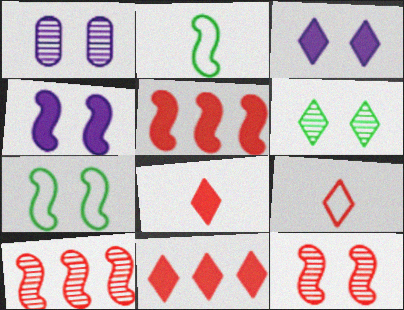[[1, 2, 11], 
[1, 6, 12], 
[2, 4, 10], 
[4, 7, 12]]